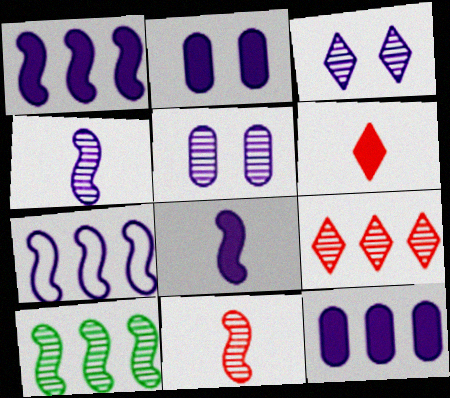[]